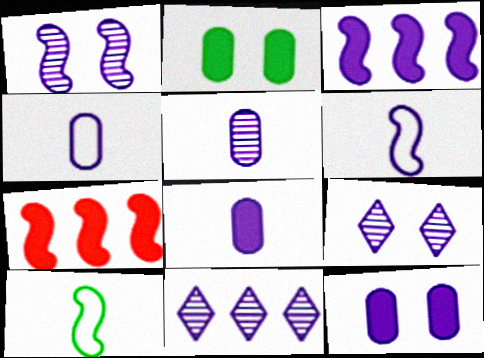[[1, 3, 6], 
[1, 5, 11], 
[1, 7, 10], 
[3, 4, 9], 
[4, 5, 8], 
[6, 11, 12]]